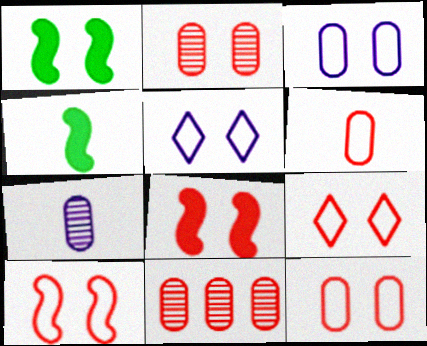[[1, 2, 5], 
[2, 8, 9], 
[4, 5, 11], 
[9, 10, 12]]